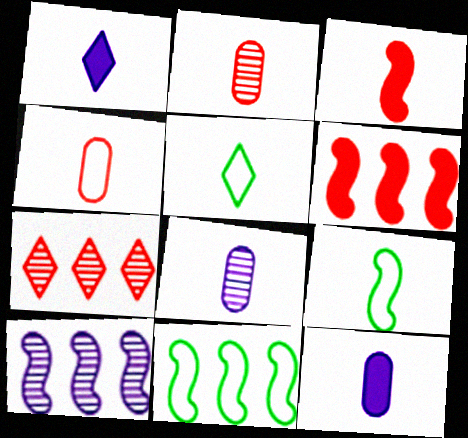[[1, 2, 9], 
[3, 5, 8], 
[6, 10, 11]]